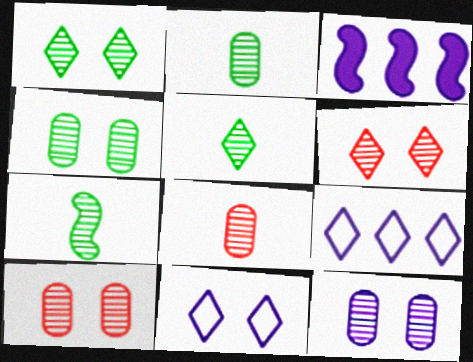[[2, 5, 7], 
[4, 10, 12]]